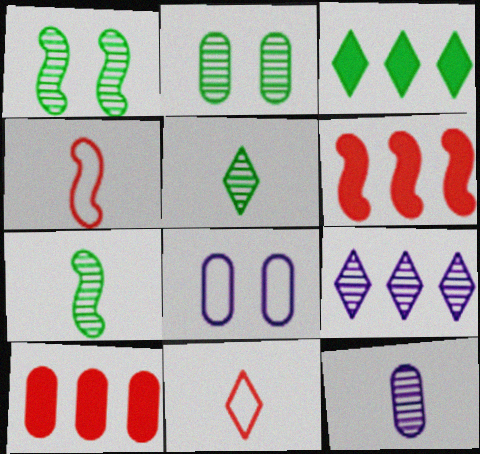[[5, 6, 8]]